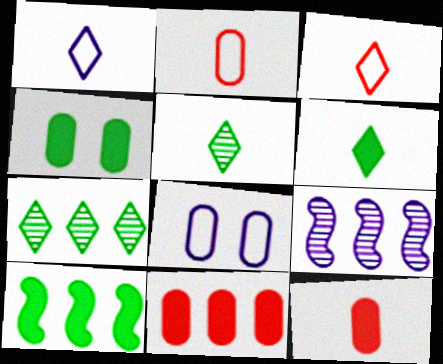[[3, 4, 9], 
[4, 6, 10]]